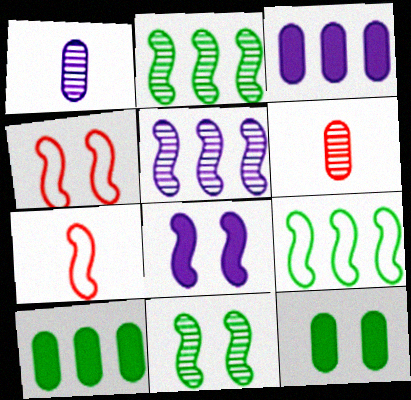[[2, 7, 8], 
[4, 8, 11]]